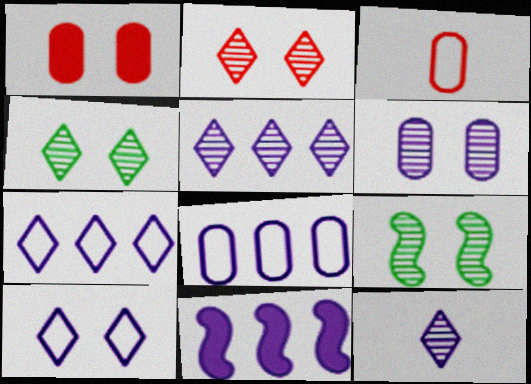[[1, 9, 10], 
[2, 6, 9], 
[3, 4, 11], 
[5, 8, 11]]